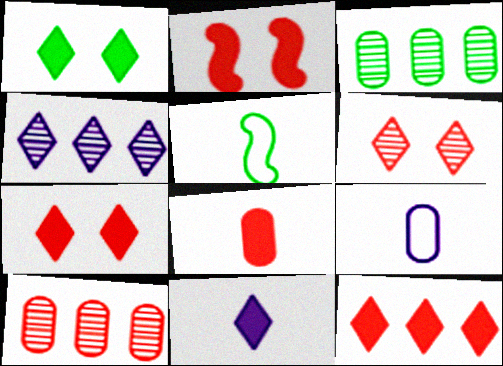[[1, 3, 5], 
[1, 11, 12], 
[2, 8, 12]]